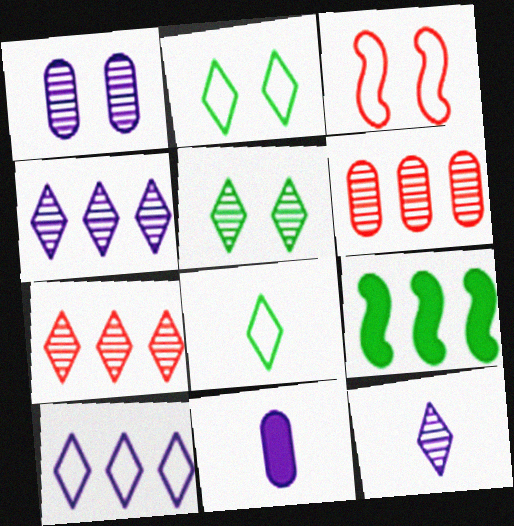[[5, 7, 12], 
[6, 9, 10]]